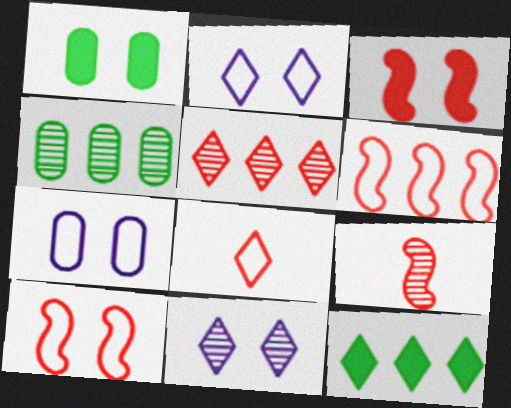[[1, 10, 11], 
[3, 6, 9], 
[4, 9, 11], 
[7, 9, 12], 
[8, 11, 12]]